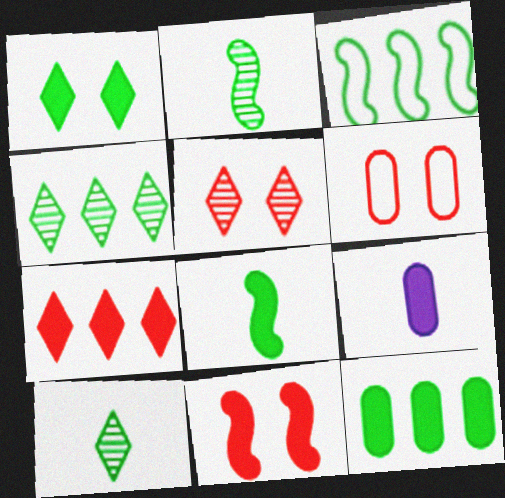[[1, 8, 12], 
[3, 4, 12], 
[3, 5, 9], 
[5, 6, 11]]